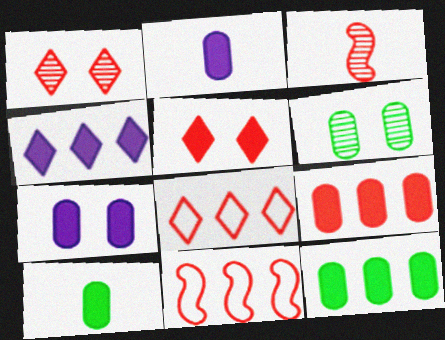[[7, 9, 10]]